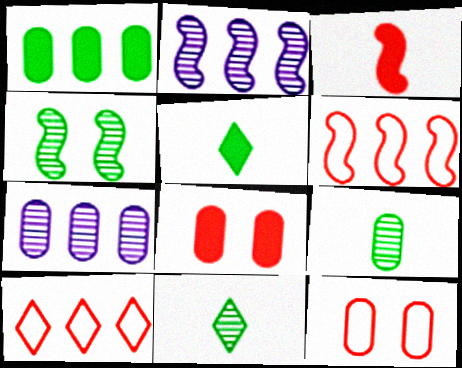[[1, 2, 10], 
[2, 5, 12]]